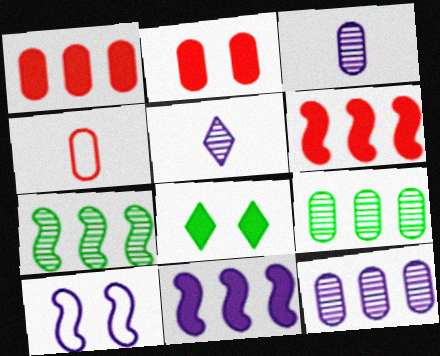[]